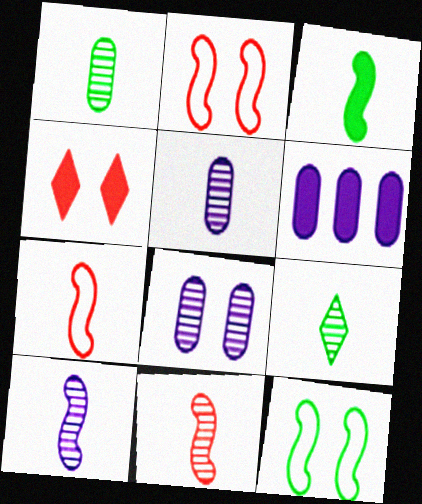[[2, 6, 9], 
[3, 4, 6], 
[3, 7, 10], 
[4, 8, 12], 
[5, 9, 11]]